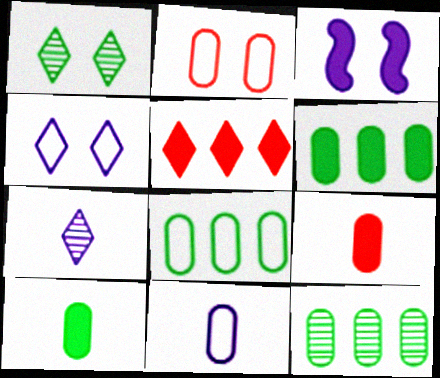[[1, 2, 3], 
[2, 8, 11], 
[3, 5, 10], 
[6, 8, 12]]